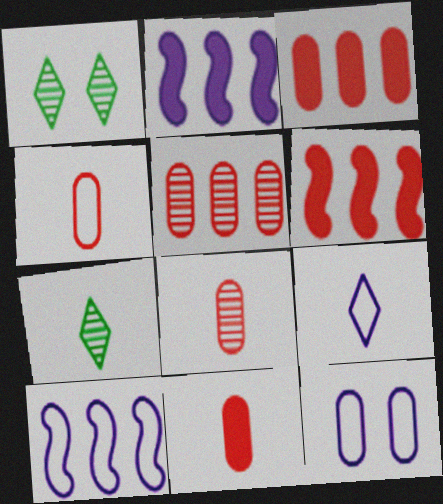[[1, 2, 4], 
[1, 10, 11], 
[4, 8, 11], 
[6, 7, 12], 
[9, 10, 12]]